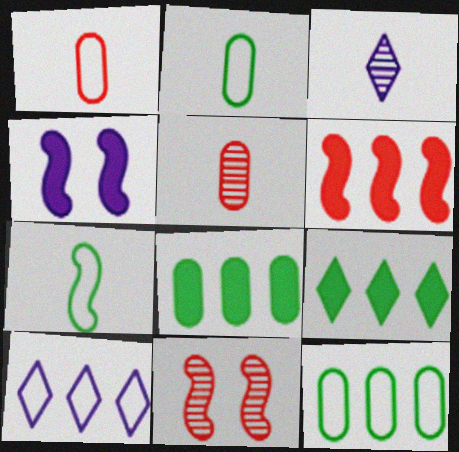[]